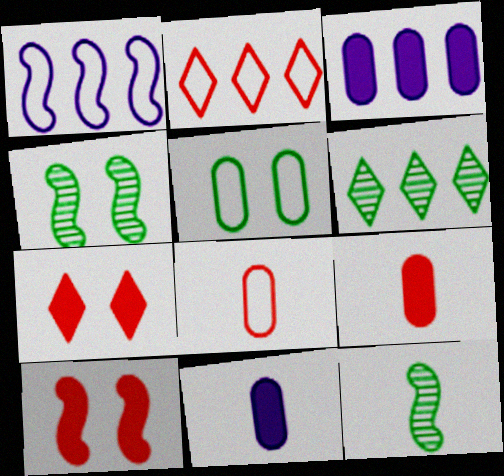[[1, 10, 12], 
[2, 4, 11]]